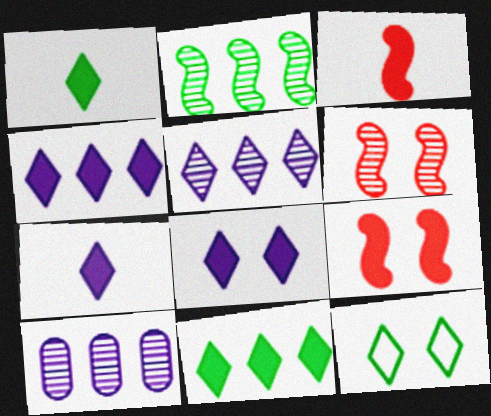[[3, 10, 12], 
[4, 7, 8]]